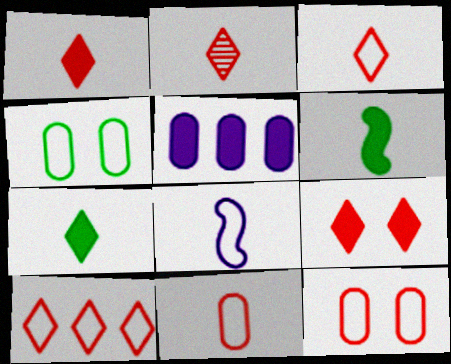[[1, 2, 3], 
[2, 9, 10], 
[4, 8, 10], 
[5, 6, 9]]